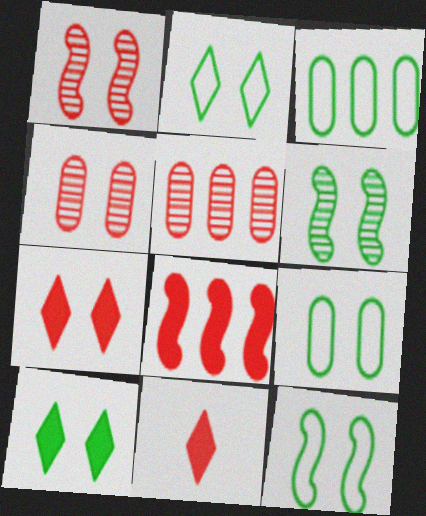[[2, 9, 12], 
[6, 9, 10]]